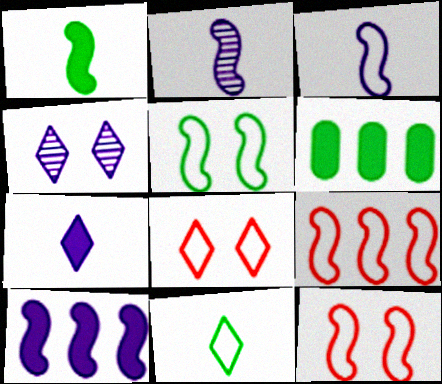[[2, 6, 8], 
[3, 5, 9]]